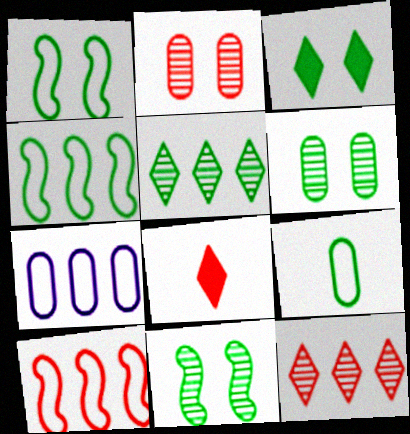[[1, 3, 6], 
[2, 8, 10], 
[7, 8, 11]]